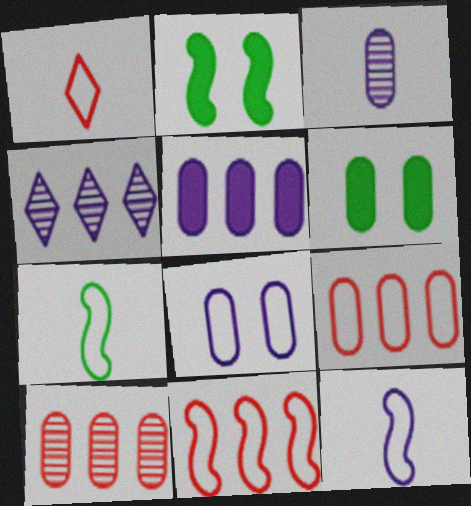[[3, 5, 8], 
[3, 6, 9]]